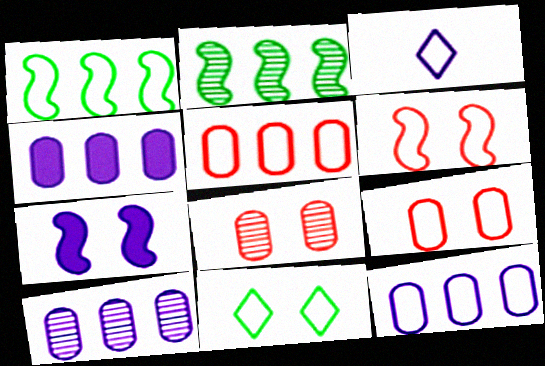[[1, 3, 9], 
[3, 7, 10], 
[4, 10, 12], 
[7, 8, 11]]